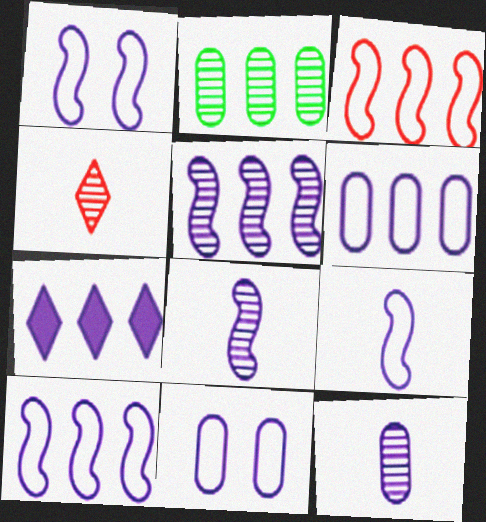[[1, 7, 12], 
[1, 9, 10], 
[2, 3, 7], 
[5, 6, 7], 
[7, 8, 11]]